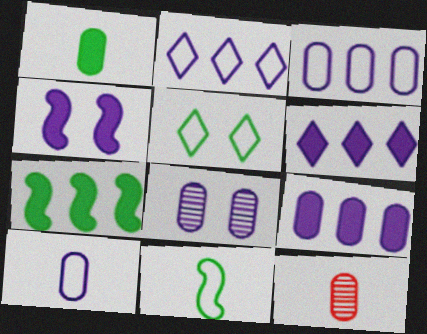[[1, 10, 12], 
[8, 9, 10]]